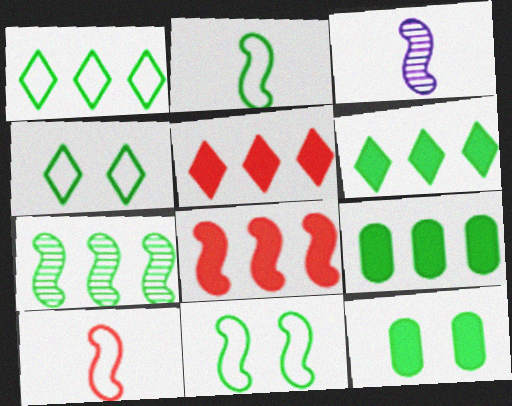[[1, 7, 9], 
[3, 8, 11]]